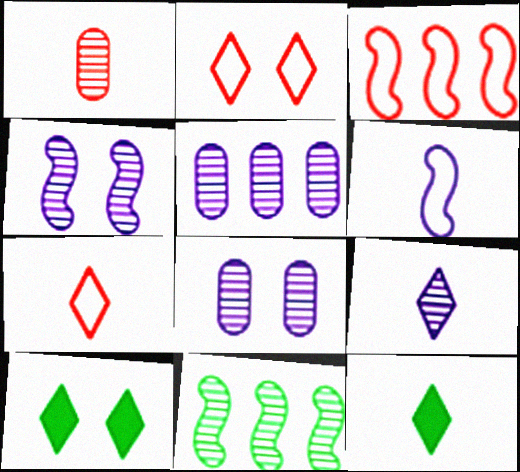[[1, 6, 12], 
[3, 8, 12], 
[4, 5, 9], 
[7, 9, 12]]